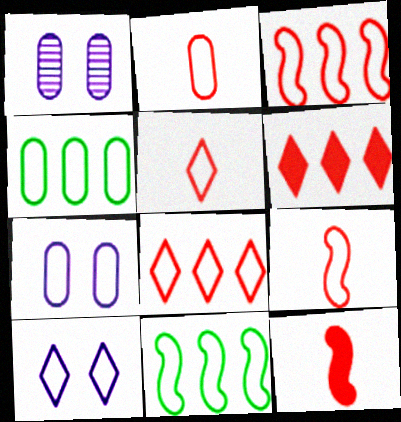[[2, 4, 7], 
[2, 5, 9], 
[2, 10, 11], 
[4, 9, 10], 
[5, 7, 11]]